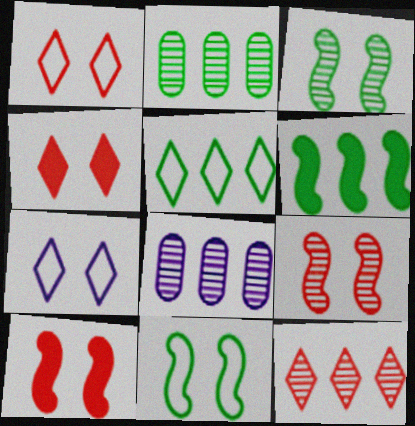[[2, 5, 6]]